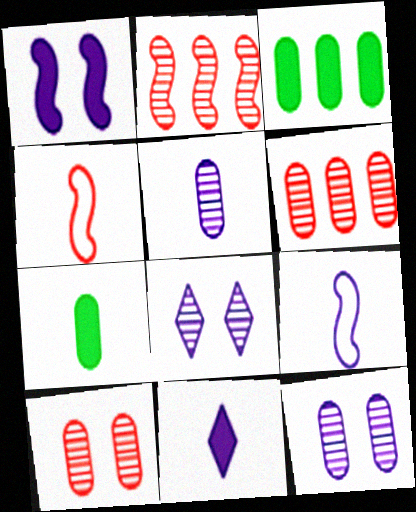[[3, 4, 8], 
[5, 9, 11]]